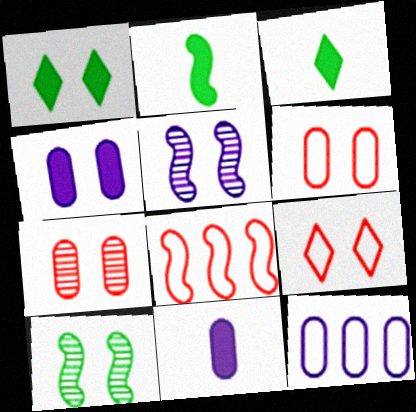[[1, 5, 6], 
[2, 5, 8], 
[4, 9, 10]]